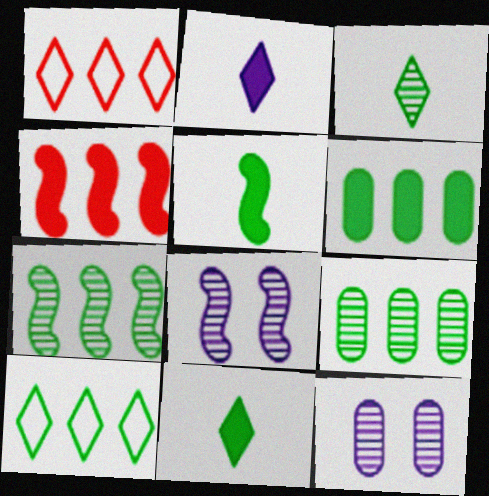[[1, 5, 12], 
[6, 7, 10]]